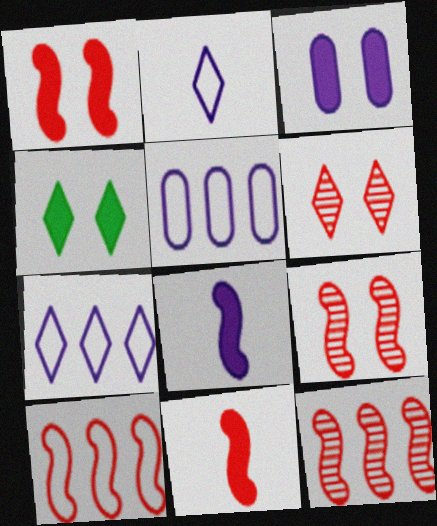[[1, 3, 4], 
[9, 10, 11]]